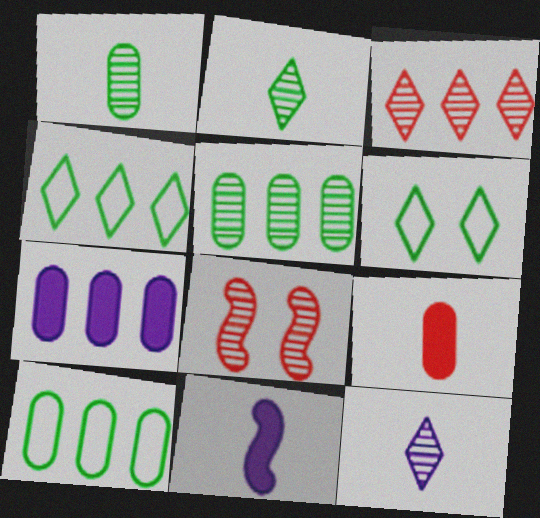[[5, 8, 12]]